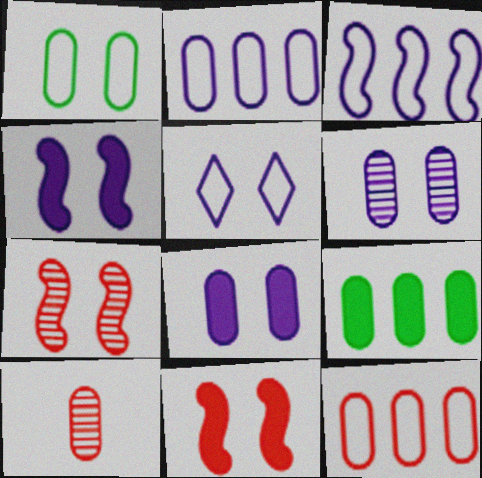[[4, 5, 6]]